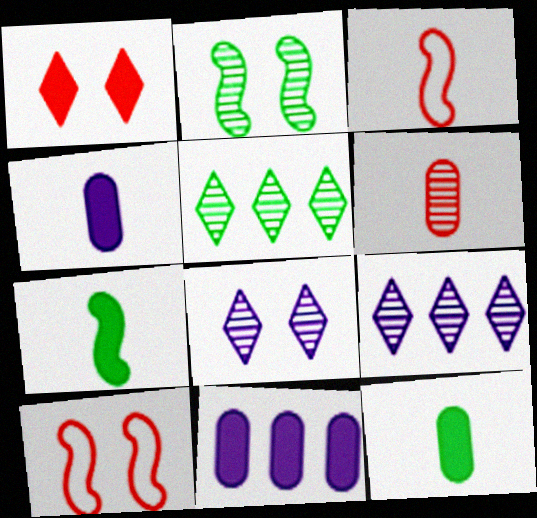[[1, 7, 11], 
[2, 6, 9], 
[4, 5, 10], 
[9, 10, 12]]